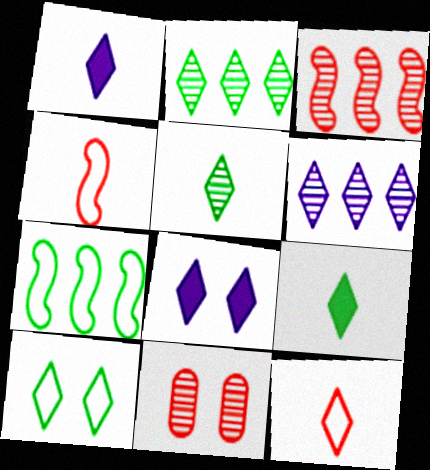[[1, 5, 12], 
[1, 7, 11], 
[2, 8, 12], 
[2, 9, 10]]